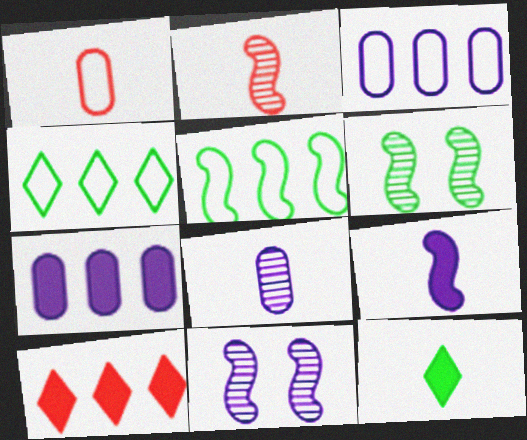[]